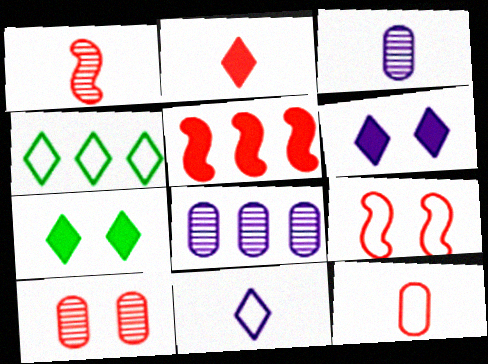[[1, 2, 12], 
[1, 5, 9], 
[4, 5, 8]]